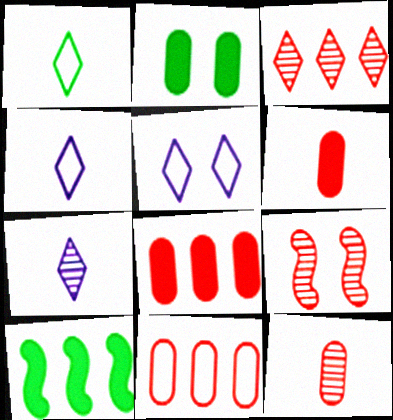[[2, 5, 9], 
[3, 9, 12], 
[5, 10, 12]]